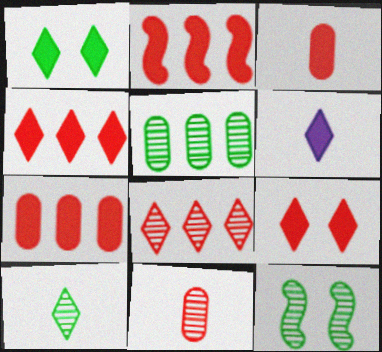[[1, 4, 6], 
[2, 3, 9], 
[2, 4, 7], 
[5, 10, 12]]